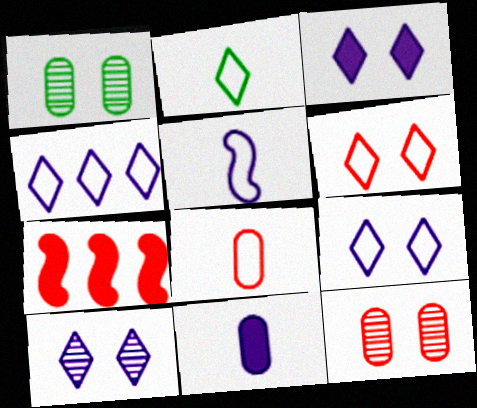[[2, 4, 6], 
[2, 5, 8], 
[3, 9, 10]]